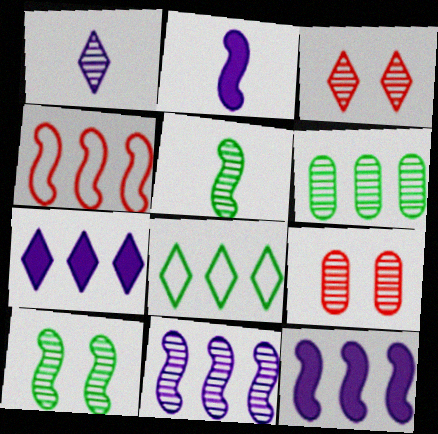[[2, 4, 10], 
[2, 8, 9], 
[4, 6, 7]]